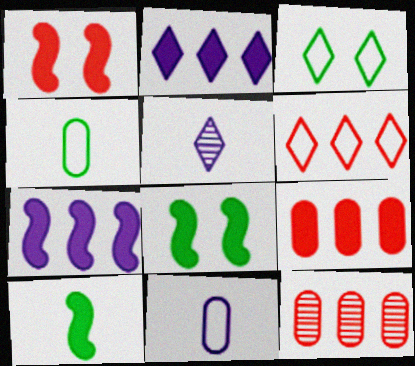[[1, 7, 10]]